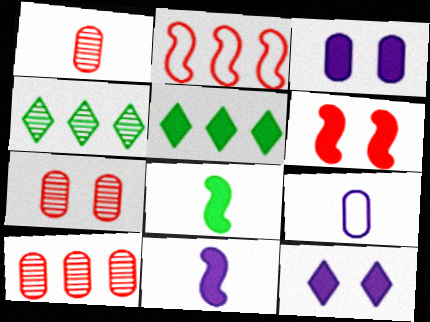[[1, 7, 10], 
[4, 6, 9]]